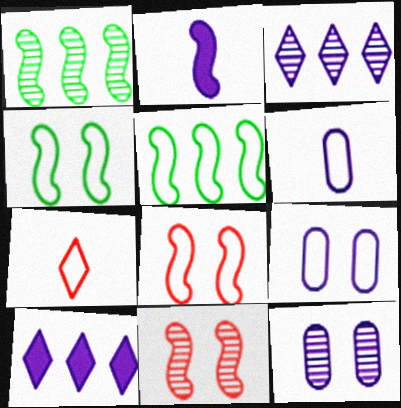[[1, 2, 8], 
[2, 3, 9], 
[2, 5, 11], 
[5, 7, 9]]